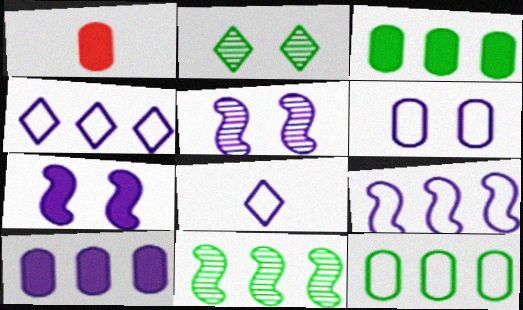[[1, 2, 9], 
[5, 8, 10], 
[6, 8, 9]]